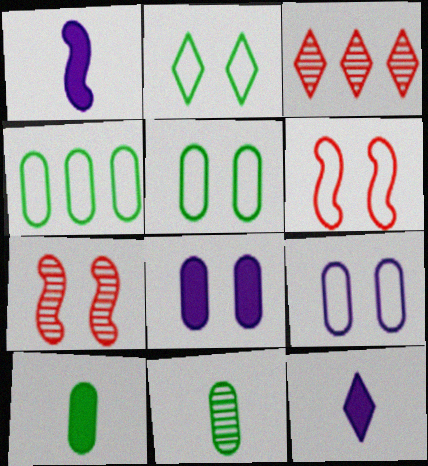[[1, 3, 5], 
[2, 3, 12], 
[2, 6, 9], 
[2, 7, 8], 
[4, 7, 12]]